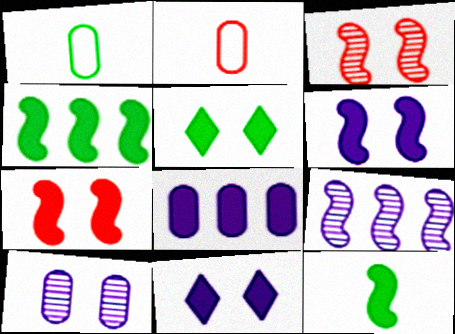[[2, 5, 9]]